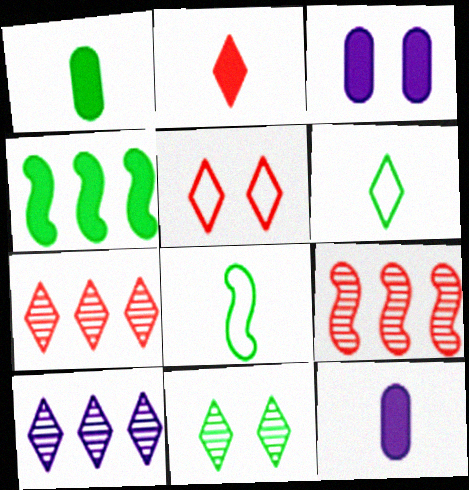[[2, 3, 4], 
[2, 5, 7], 
[3, 6, 9], 
[3, 7, 8]]